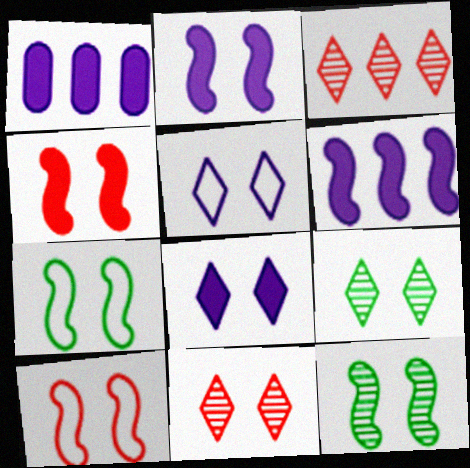[[2, 10, 12]]